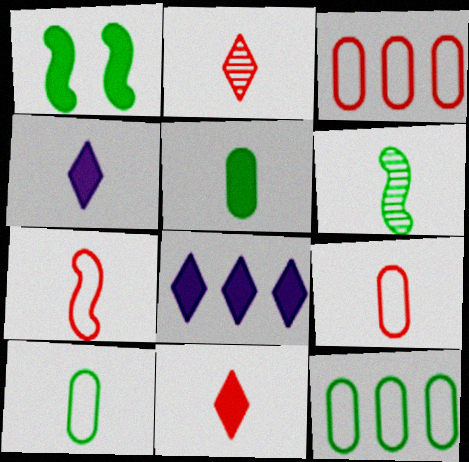[[4, 6, 9]]